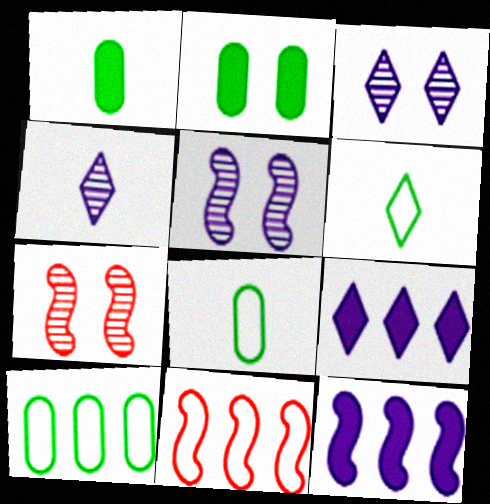[[1, 3, 11], 
[2, 4, 11], 
[7, 8, 9]]